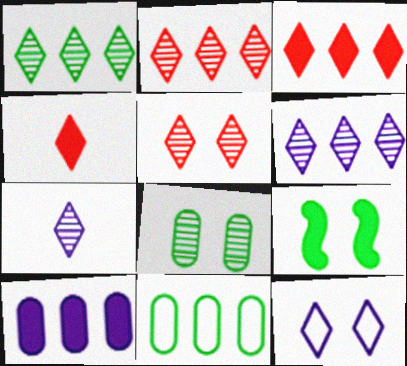[[1, 2, 6], 
[1, 4, 12], 
[1, 5, 7], 
[4, 9, 10]]